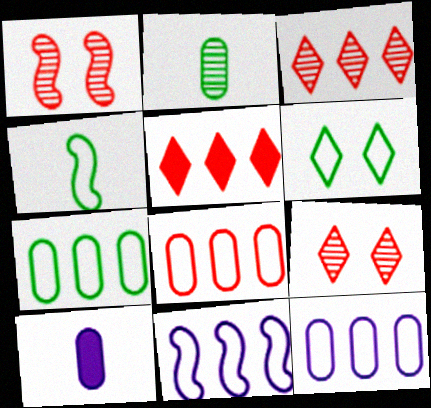[[4, 6, 7], 
[7, 8, 12]]